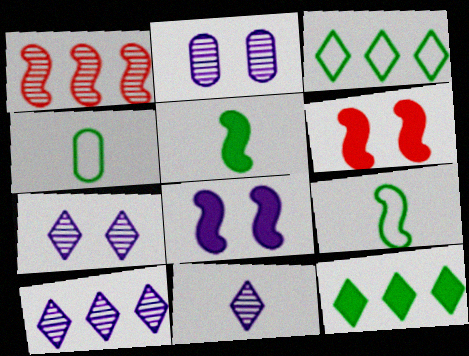[[1, 8, 9], 
[4, 6, 10], 
[7, 10, 11]]